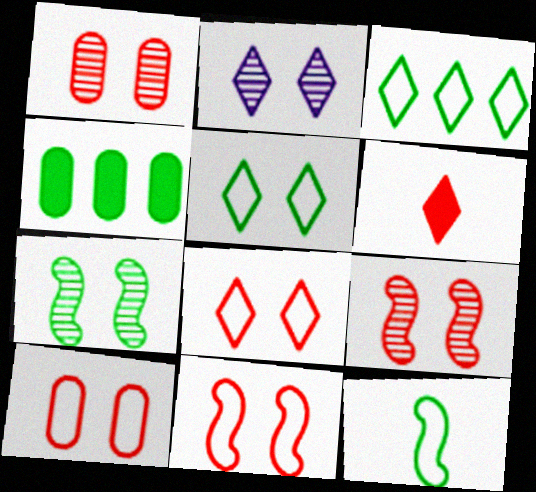[[1, 2, 7], 
[2, 3, 6], 
[8, 10, 11]]